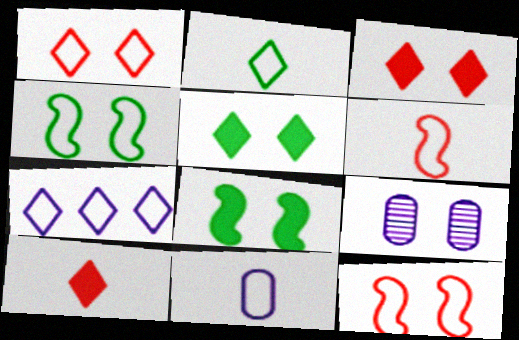[[1, 2, 7], 
[1, 8, 9], 
[2, 6, 11], 
[3, 4, 9], 
[5, 9, 12]]